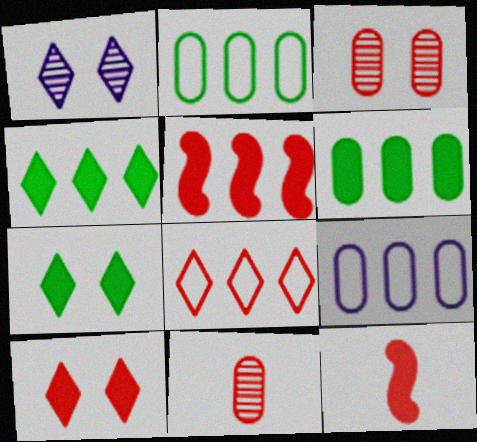[[1, 2, 12], 
[3, 8, 12]]